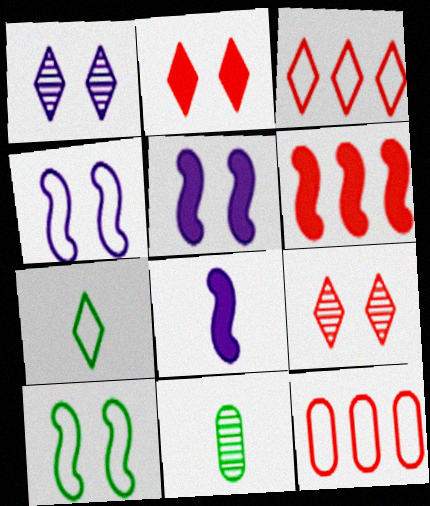[[3, 5, 11], 
[4, 7, 12]]